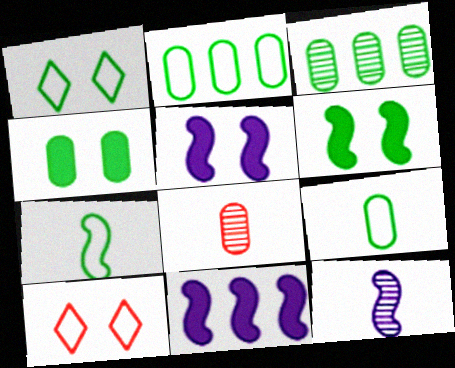[[1, 2, 7], 
[1, 8, 11], 
[3, 4, 9]]